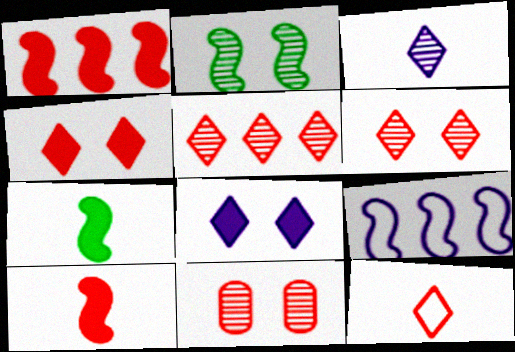[[1, 11, 12], 
[2, 9, 10], 
[4, 5, 12]]